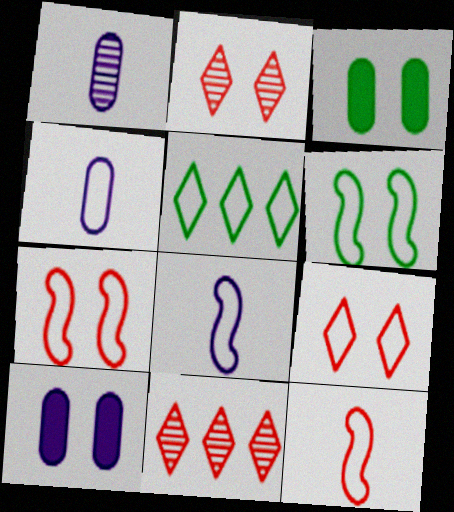[[2, 6, 10], 
[3, 8, 11], 
[4, 5, 7]]